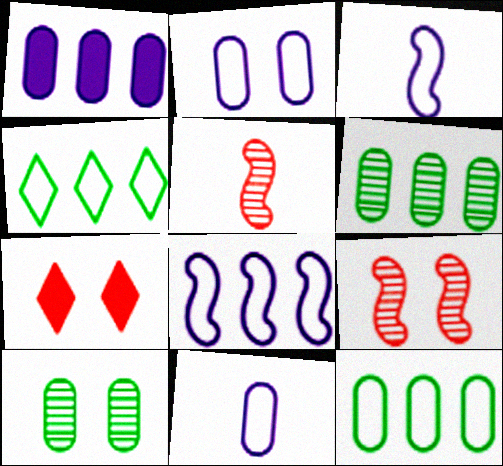[[3, 6, 7]]